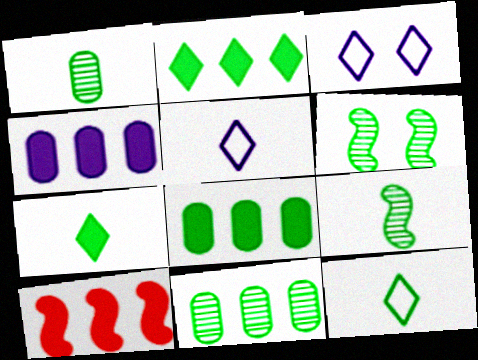[[1, 3, 10], 
[2, 4, 10], 
[6, 8, 12]]